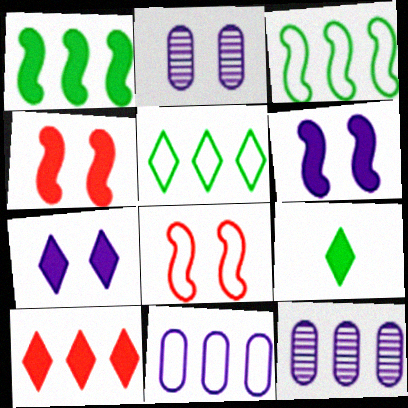[[3, 10, 12], 
[7, 9, 10], 
[8, 9, 12]]